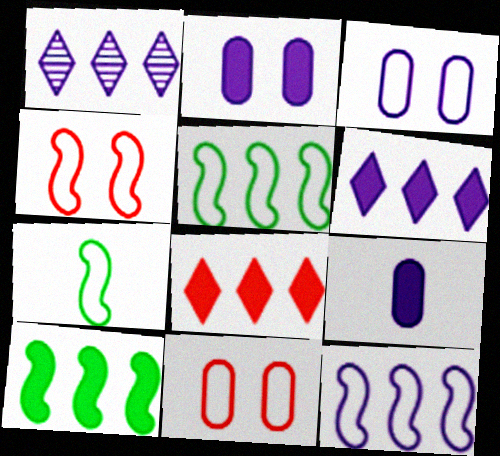[[4, 7, 12]]